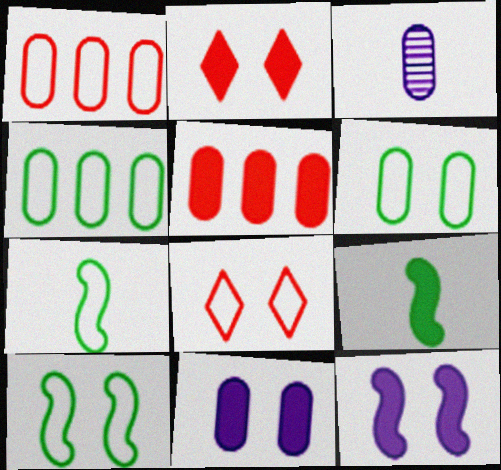[[3, 5, 6]]